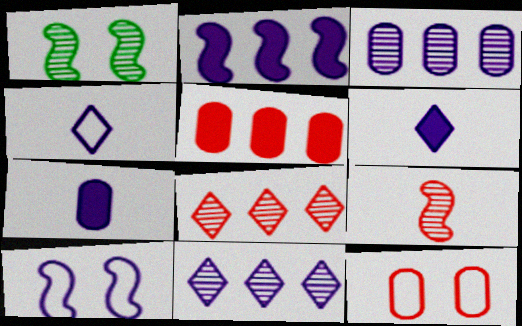[[1, 4, 5], 
[3, 6, 10], 
[7, 10, 11]]